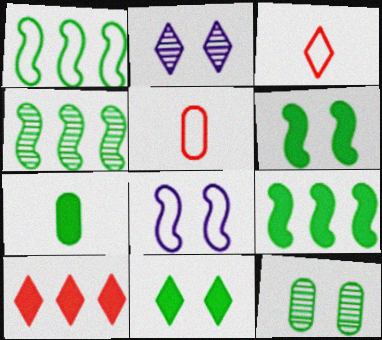[[1, 4, 9], 
[2, 5, 9], 
[7, 9, 11]]